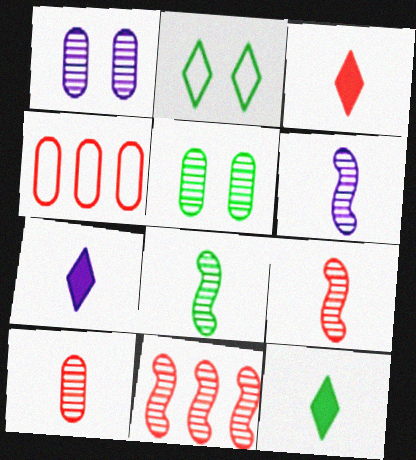[[3, 7, 12], 
[6, 8, 9]]